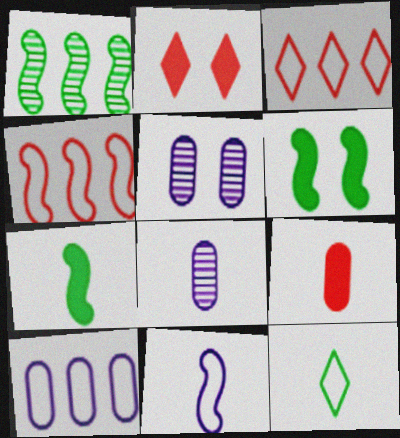[[3, 5, 7], 
[3, 6, 8]]